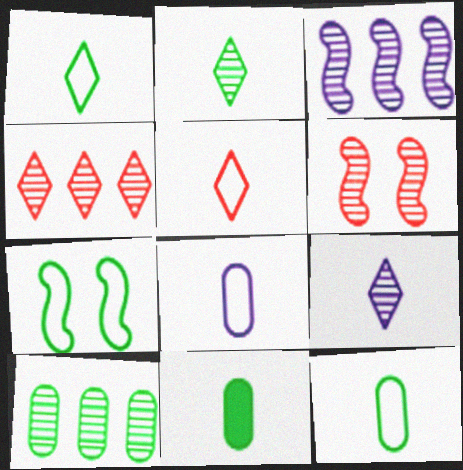[[3, 4, 10], 
[6, 9, 10]]